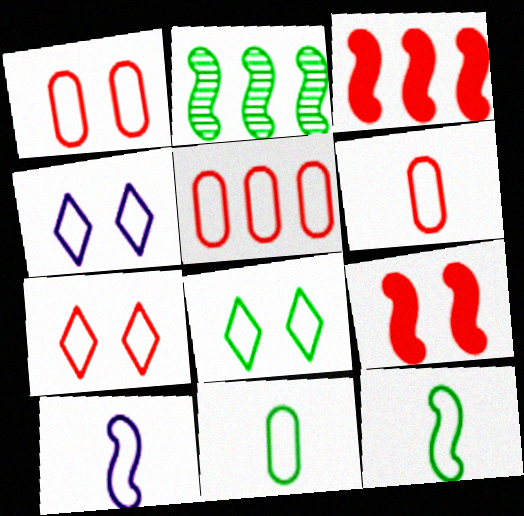[[1, 5, 6], 
[2, 9, 10], 
[4, 5, 12], 
[4, 7, 8], 
[5, 8, 10]]